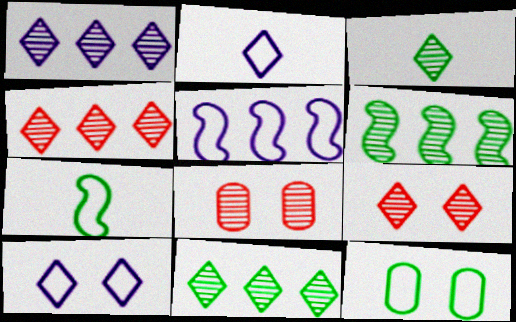[[1, 3, 9], 
[1, 4, 11]]